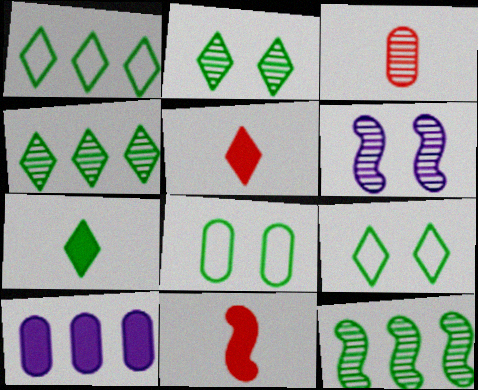[[1, 2, 7], 
[3, 4, 6], 
[3, 8, 10], 
[4, 7, 9], 
[7, 8, 12]]